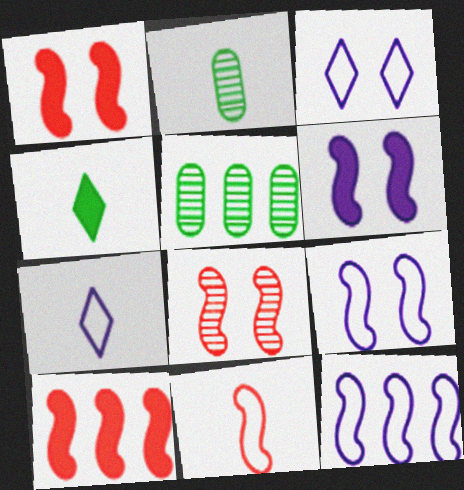[[1, 5, 7], 
[2, 3, 10], 
[8, 10, 11]]